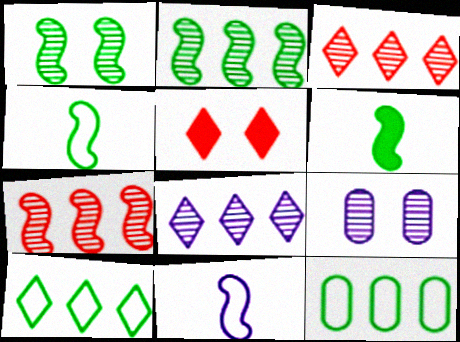[]